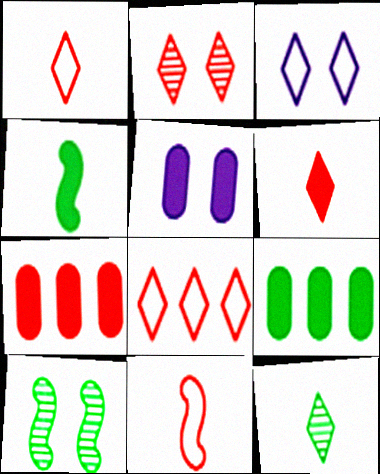[[2, 6, 8], 
[2, 7, 11]]